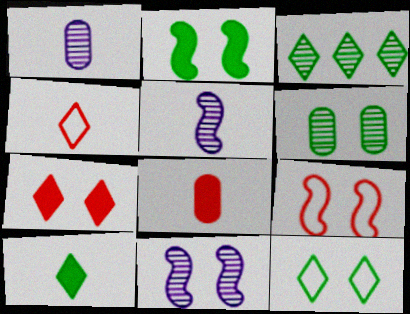[[2, 6, 12], 
[2, 9, 11], 
[3, 10, 12]]